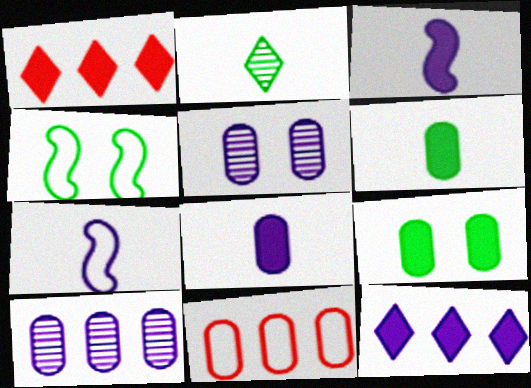[[1, 3, 9], 
[5, 6, 11], 
[5, 7, 12]]